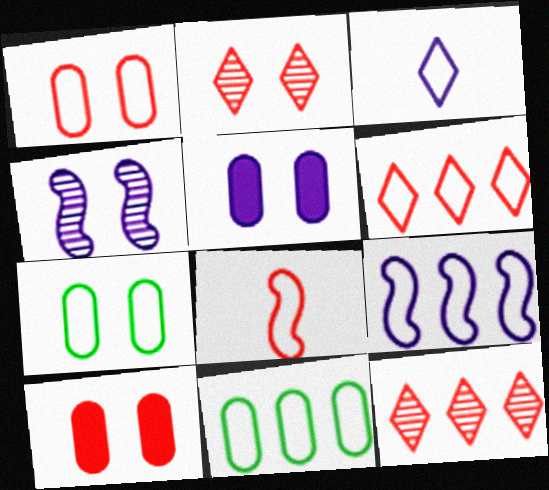[[1, 6, 8], 
[6, 9, 11], 
[8, 10, 12]]